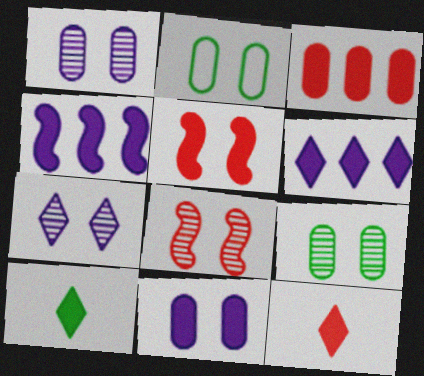[[2, 5, 7], 
[3, 5, 12], 
[7, 8, 9]]